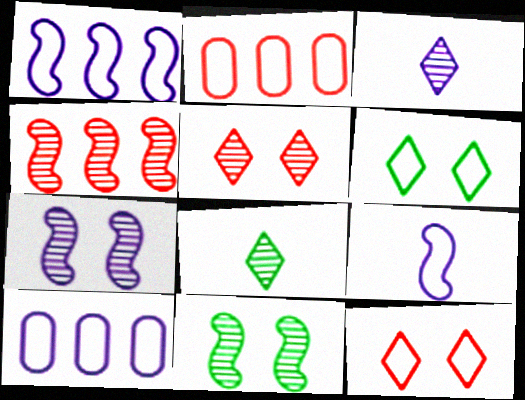[[2, 6, 9]]